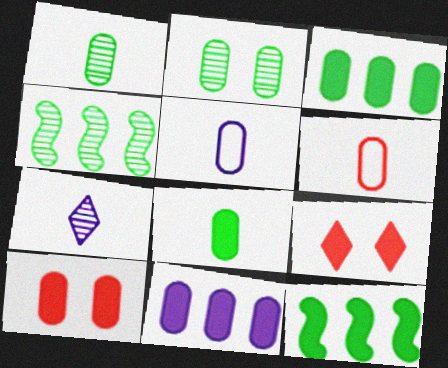[[2, 6, 11], 
[4, 5, 9], 
[8, 10, 11]]